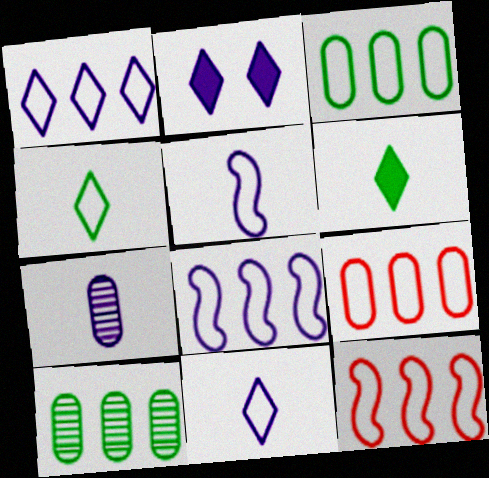[[1, 3, 12], 
[2, 7, 8]]